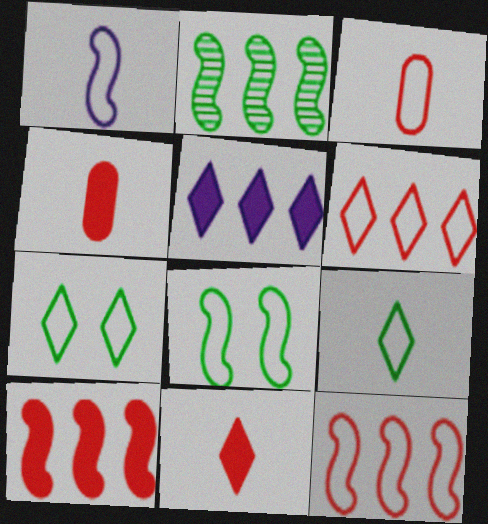[[1, 3, 9], 
[1, 8, 12]]